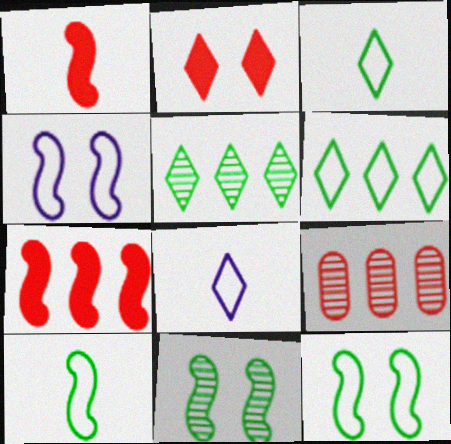[[2, 5, 8]]